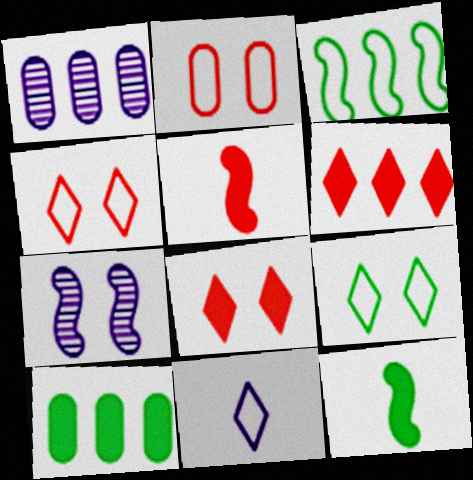[[1, 3, 6], 
[1, 4, 12], 
[1, 5, 9], 
[2, 3, 11], 
[3, 5, 7]]